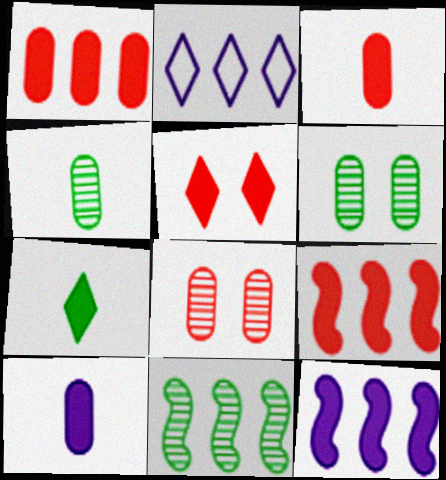[[1, 2, 11], 
[3, 5, 9]]